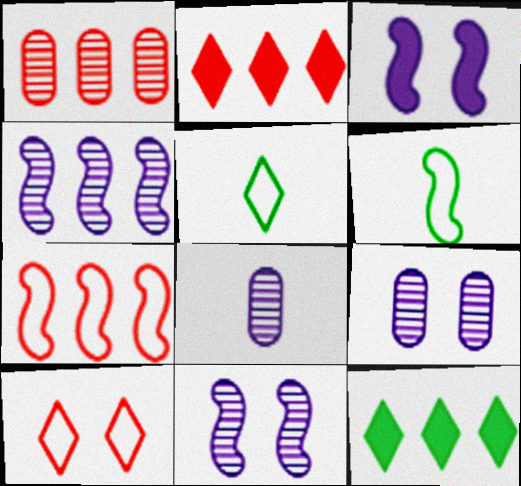[[1, 2, 7], 
[1, 3, 5], 
[2, 6, 9]]